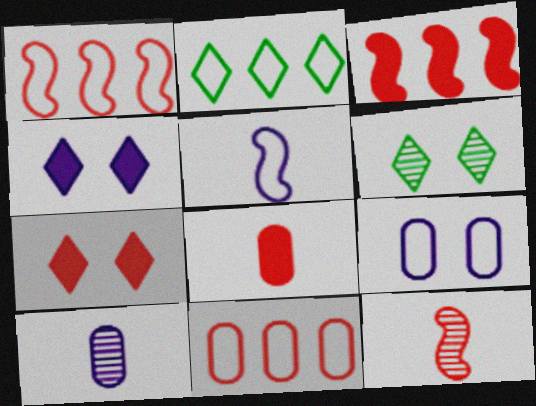[[3, 7, 8], 
[7, 11, 12]]